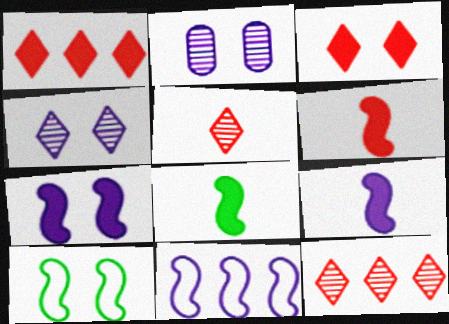[[2, 3, 10], 
[6, 8, 9]]